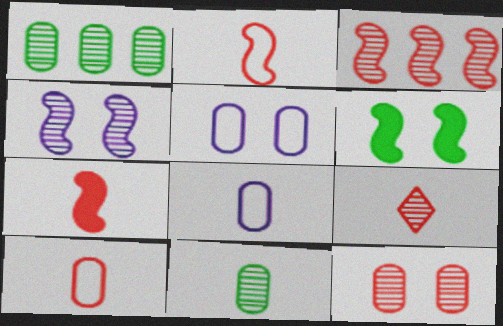[[1, 4, 9], 
[3, 9, 12], 
[7, 9, 10]]